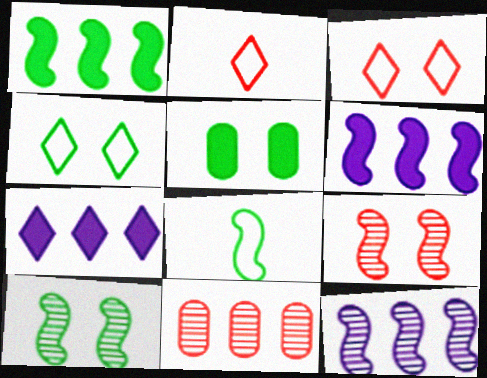[[1, 8, 10], 
[2, 5, 12], 
[4, 5, 10], 
[6, 8, 9]]